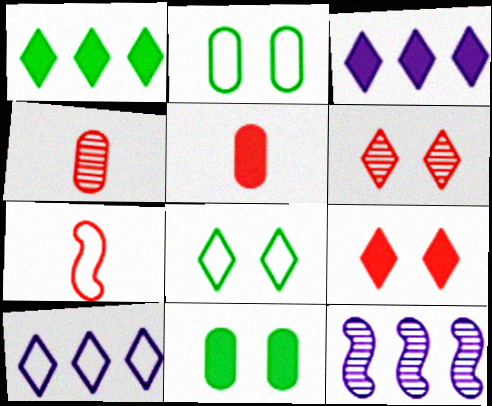[[2, 7, 10], 
[5, 8, 12]]